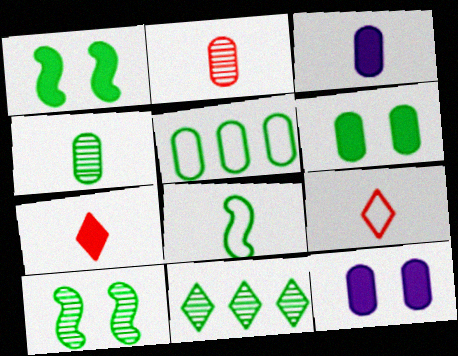[[2, 5, 12], 
[4, 5, 6], 
[4, 10, 11], 
[6, 8, 11]]